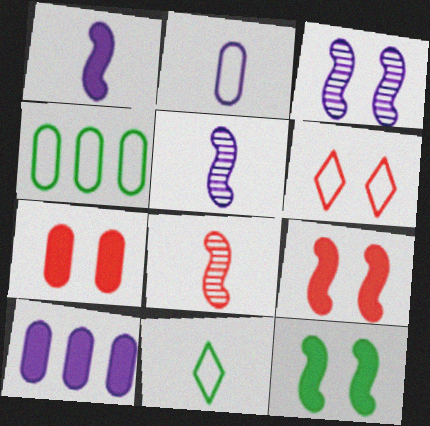[]